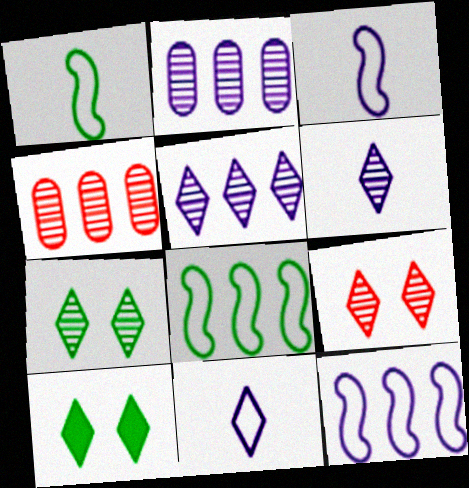[[3, 4, 10]]